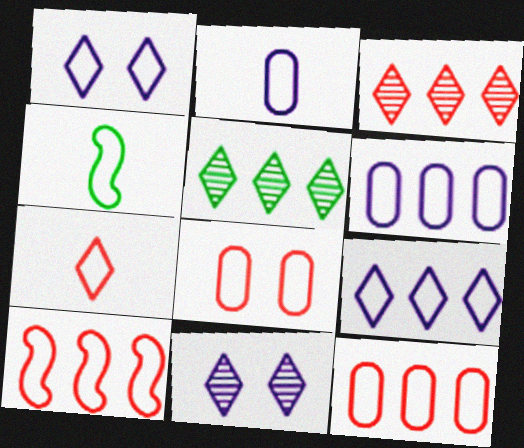[[1, 4, 12], 
[2, 4, 7], 
[4, 8, 9], 
[7, 8, 10]]